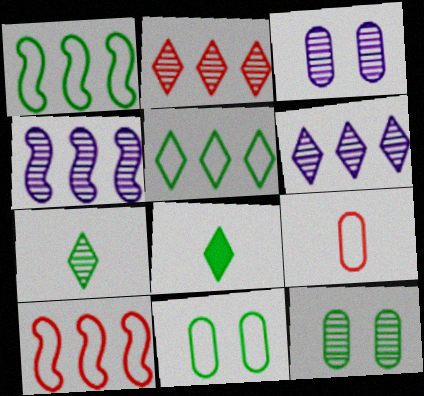[[1, 8, 12], 
[3, 8, 10]]